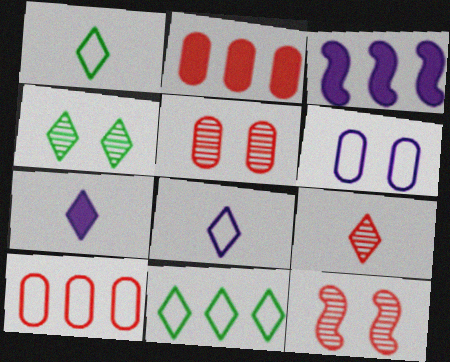[[1, 3, 5], 
[1, 7, 9]]